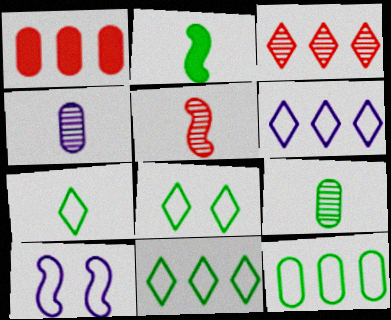[[2, 7, 9], 
[7, 8, 11]]